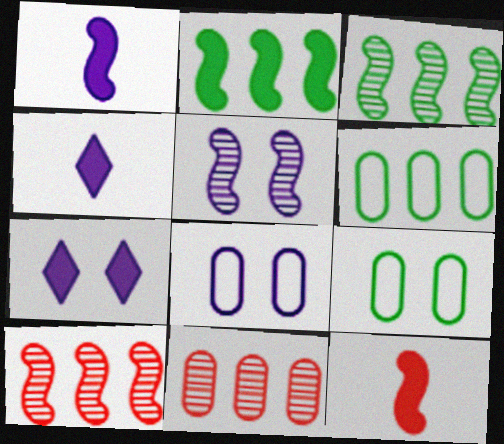[[4, 9, 10], 
[5, 7, 8]]